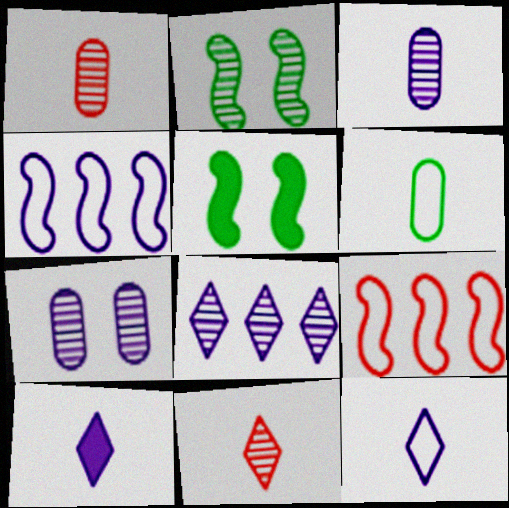[[1, 2, 8], 
[4, 7, 10]]